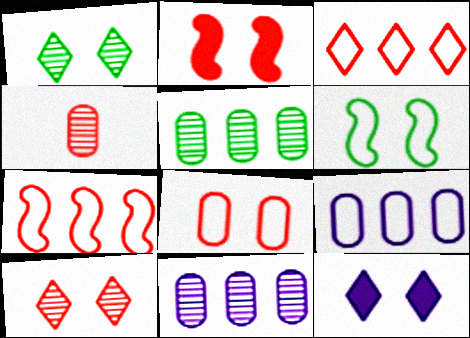[[2, 3, 4], 
[2, 8, 10]]